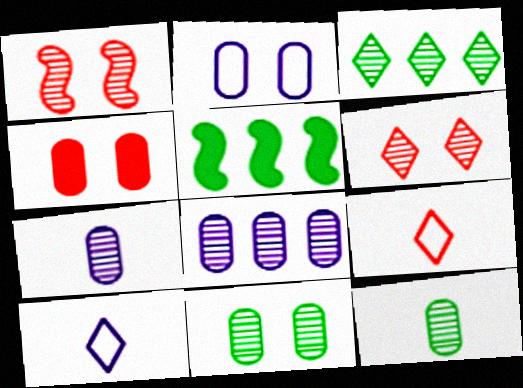[[1, 3, 7], 
[2, 4, 11]]